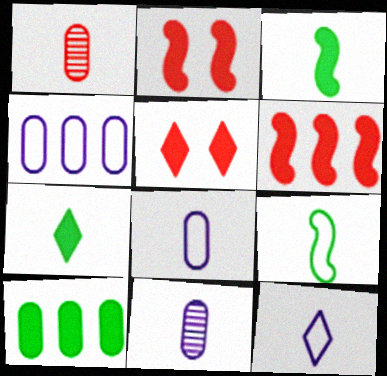[[1, 3, 12]]